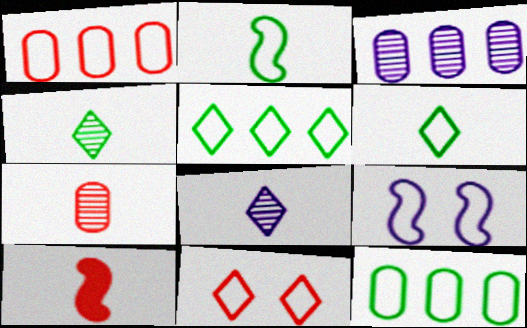[[1, 6, 9]]